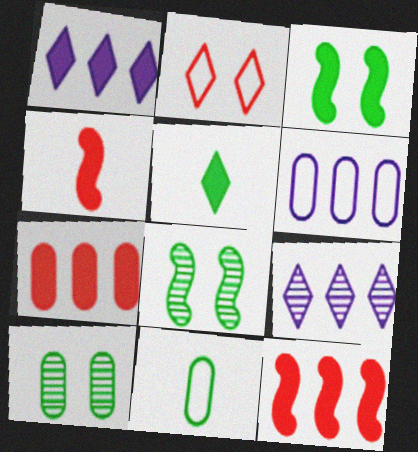[[2, 5, 9]]